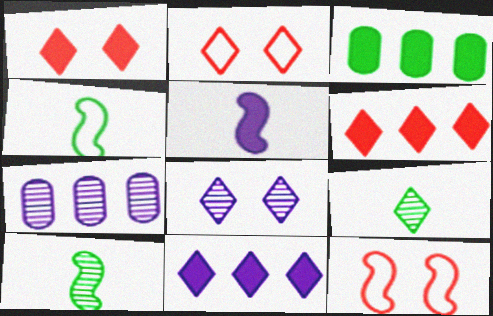[[1, 3, 5], 
[1, 4, 7], 
[2, 9, 11]]